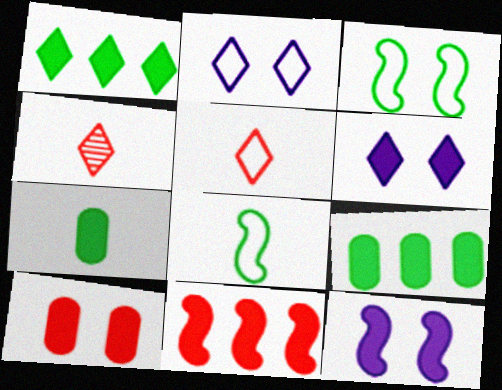[[1, 2, 4], 
[6, 7, 11]]